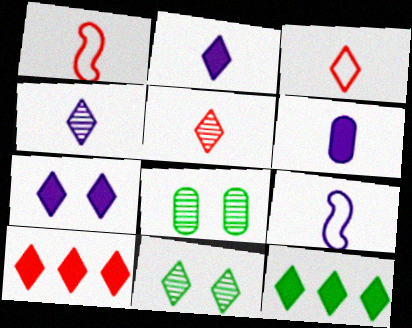[[4, 6, 9], 
[8, 9, 10]]